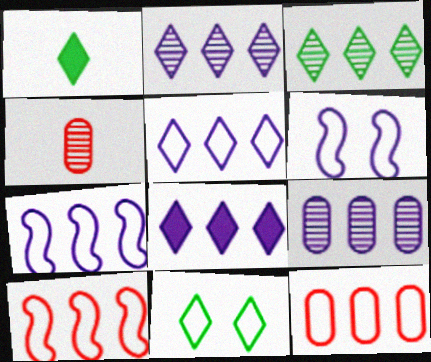[[1, 3, 11], 
[2, 5, 8], 
[7, 8, 9]]